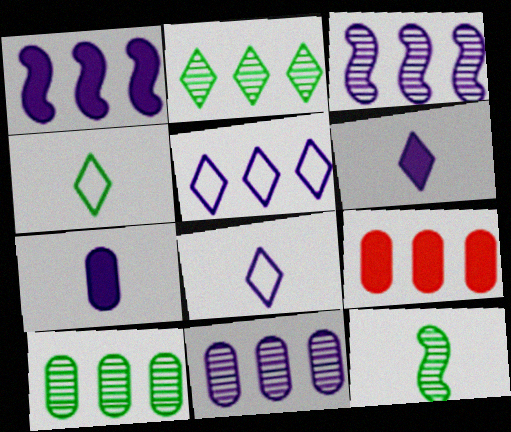[[1, 5, 11]]